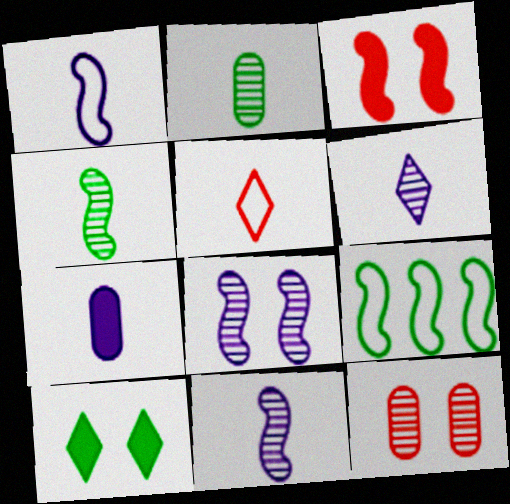[[1, 6, 7], 
[2, 9, 10], 
[3, 9, 11], 
[4, 5, 7]]